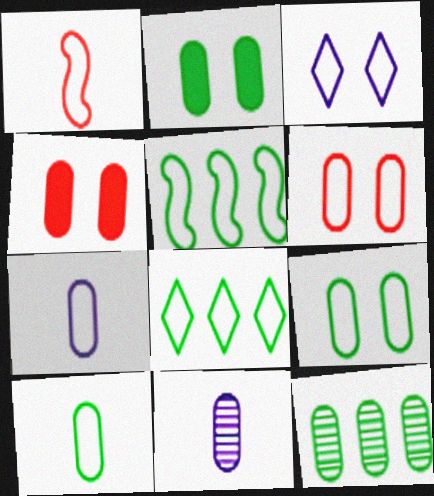[[2, 10, 12], 
[4, 7, 12]]